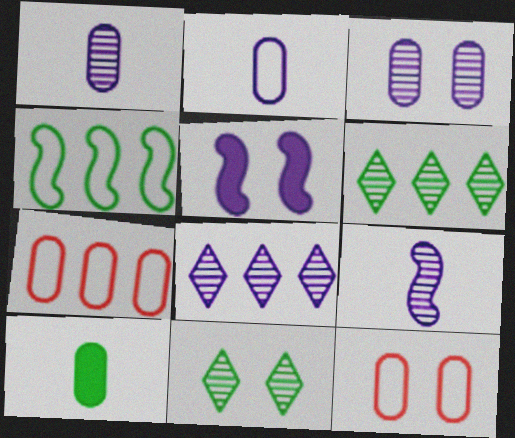[[2, 5, 8], 
[3, 7, 10], 
[3, 8, 9], 
[4, 10, 11], 
[5, 11, 12]]